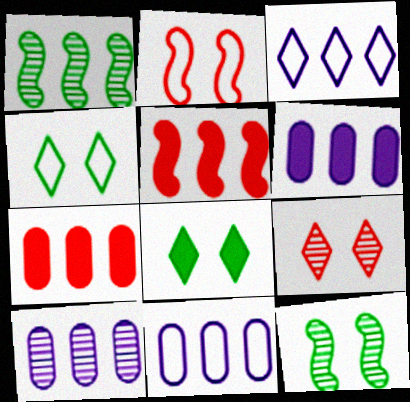[[1, 3, 7], 
[6, 10, 11]]